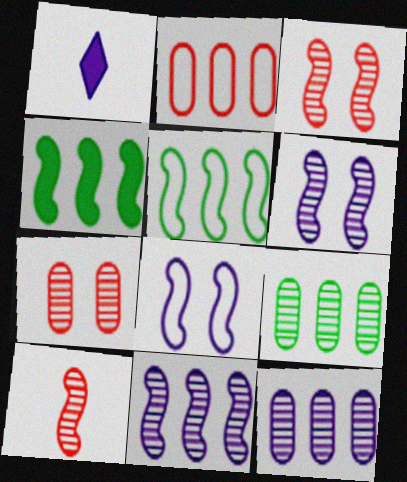[[1, 5, 7], 
[1, 8, 12], 
[4, 8, 10]]